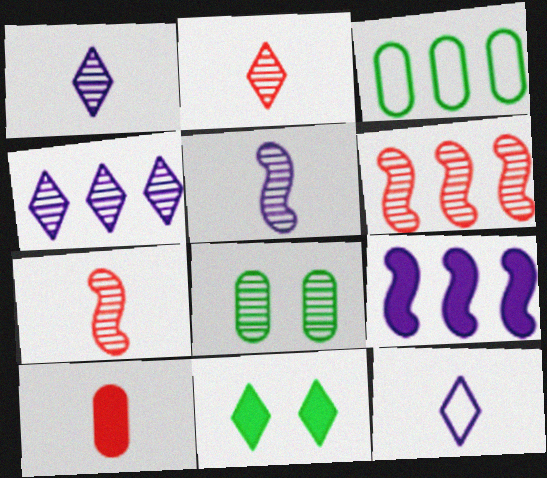[[1, 6, 8], 
[4, 7, 8], 
[9, 10, 11]]